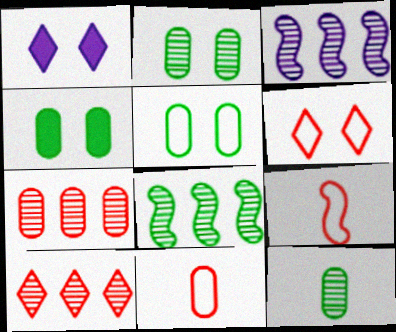[[1, 8, 11], 
[2, 4, 5]]